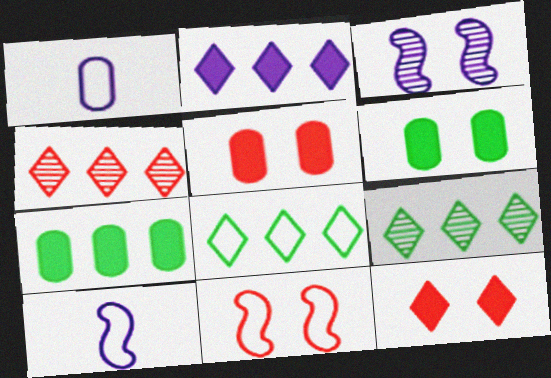[[1, 2, 3], 
[1, 8, 11], 
[2, 4, 8], 
[4, 6, 10], 
[5, 9, 10]]